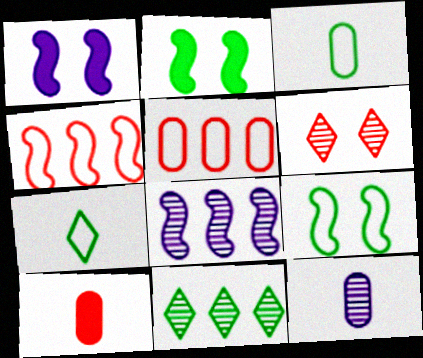[[2, 3, 11], 
[3, 10, 12], 
[4, 6, 10]]